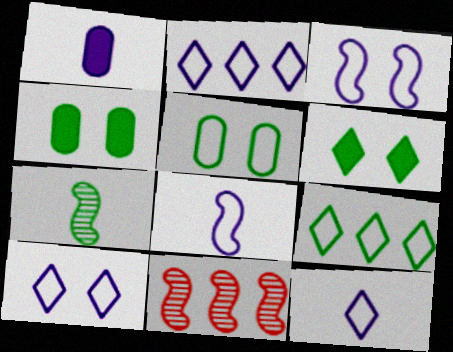[[2, 10, 12], 
[4, 7, 9], 
[4, 11, 12]]